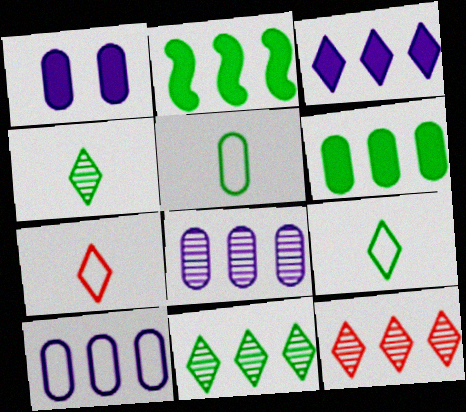[[2, 10, 12]]